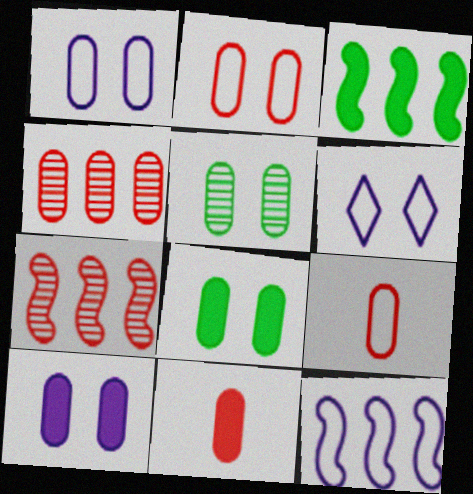[[2, 4, 11], 
[2, 5, 10], 
[3, 7, 12]]